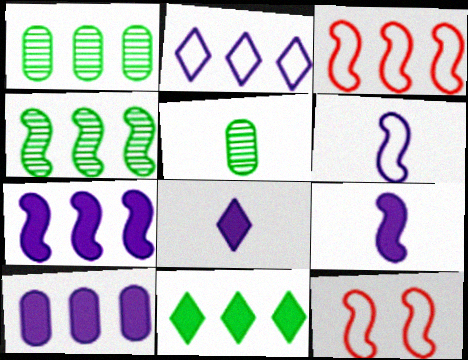[[1, 8, 12], 
[3, 4, 7], 
[4, 9, 12]]